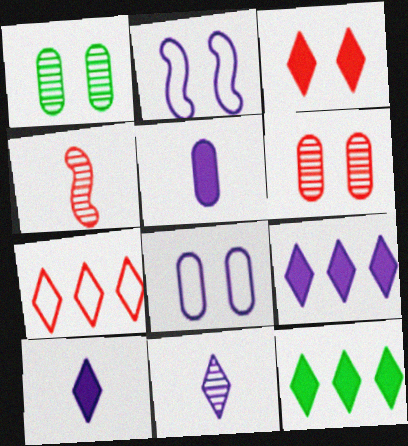[[1, 2, 3], 
[3, 10, 12], 
[4, 8, 12]]